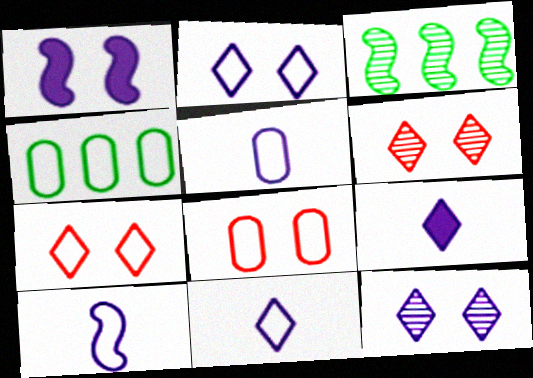[[3, 8, 9], 
[4, 5, 8], 
[4, 7, 10], 
[5, 10, 11]]